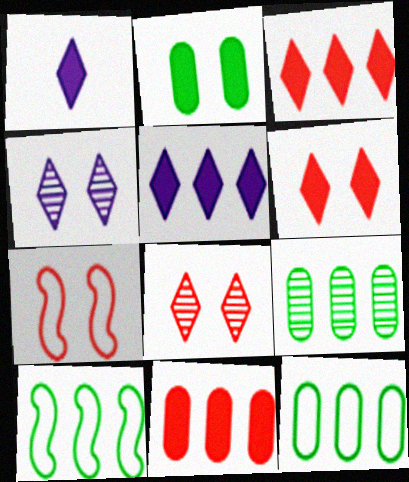[[1, 7, 9], 
[2, 4, 7]]